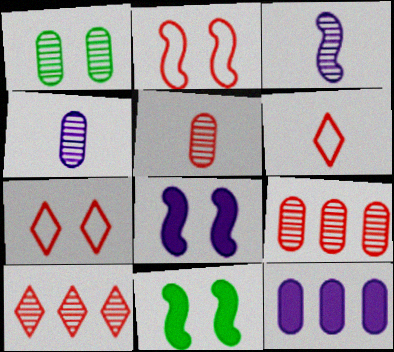[[1, 3, 10], 
[1, 4, 9], 
[1, 7, 8]]